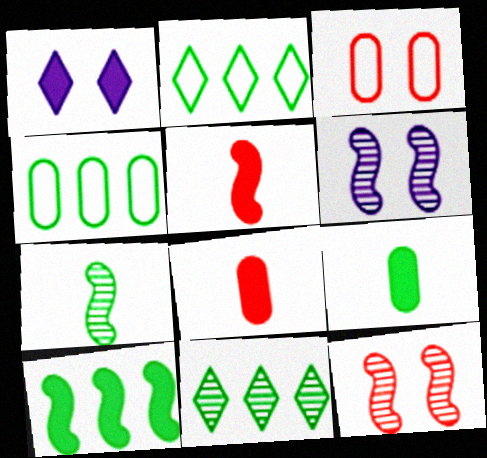[[1, 8, 10], 
[2, 6, 8], 
[4, 10, 11]]